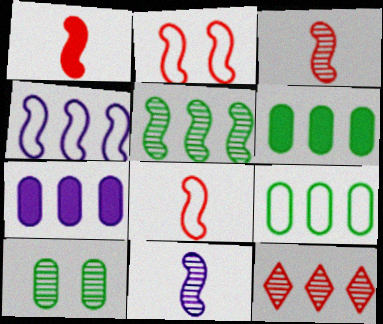[[1, 3, 8], 
[4, 6, 12], 
[10, 11, 12]]